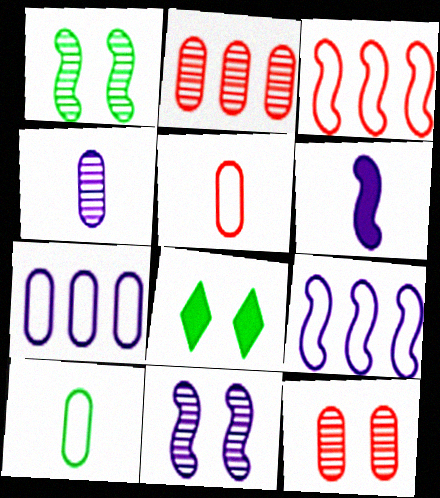[[1, 3, 6], 
[3, 4, 8], 
[6, 9, 11]]